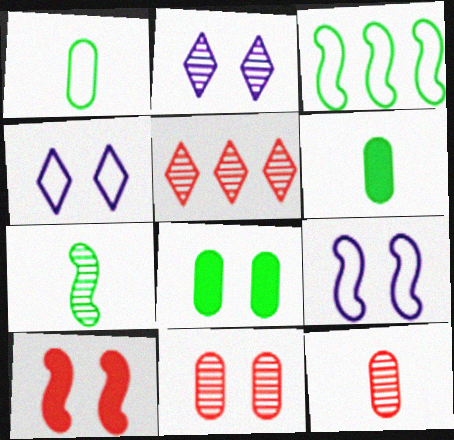[[5, 6, 9]]